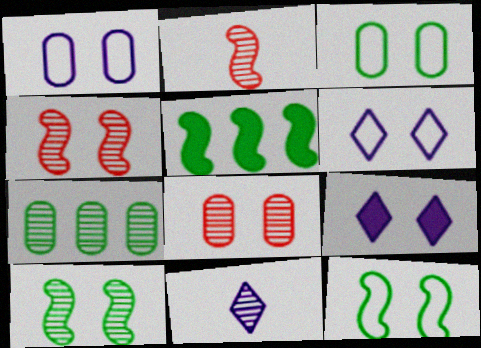[[3, 4, 9], 
[4, 7, 11], 
[8, 9, 12]]